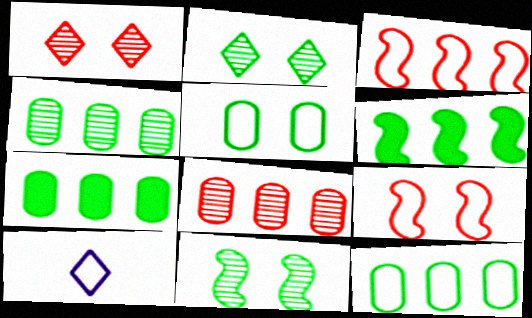[[3, 5, 10], 
[4, 7, 12], 
[9, 10, 12]]